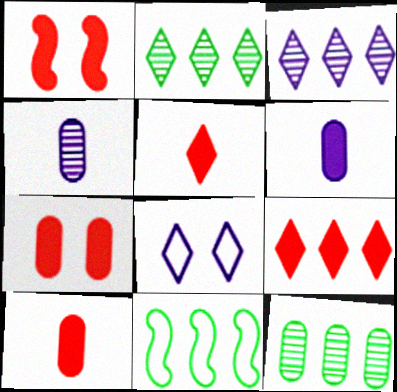[[1, 9, 10], 
[2, 5, 8]]